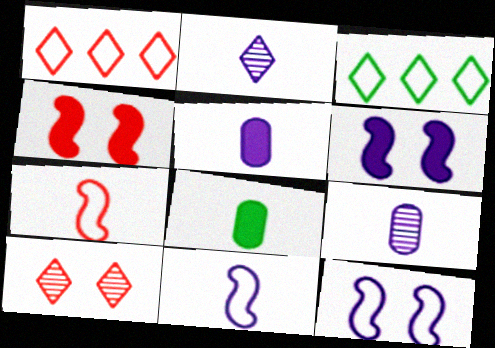[[2, 5, 11], 
[2, 7, 8], 
[3, 4, 9]]